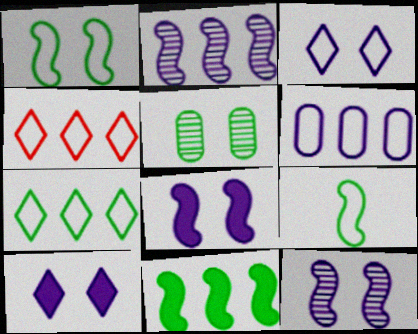[]